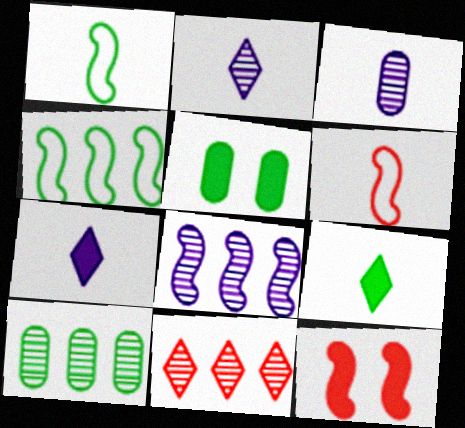[[1, 8, 12], 
[3, 6, 9], 
[8, 10, 11]]